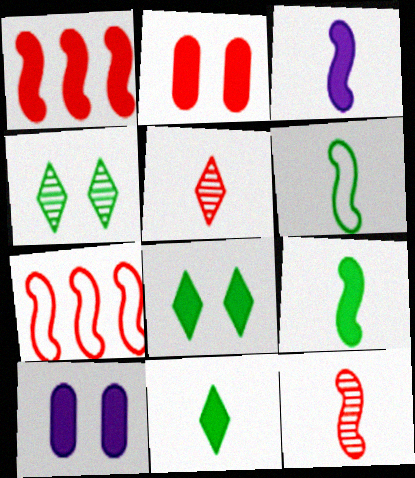[[1, 10, 11], 
[2, 5, 7], 
[3, 6, 12]]